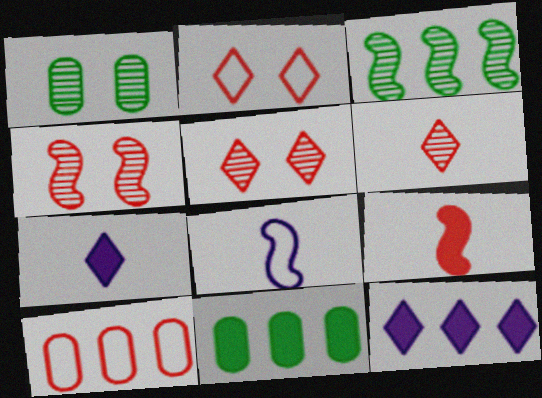[[3, 10, 12], 
[5, 8, 11], 
[5, 9, 10]]